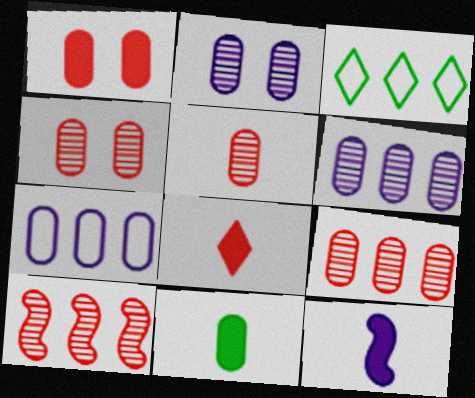[[3, 4, 12], 
[4, 5, 9], 
[4, 7, 11], 
[8, 11, 12]]